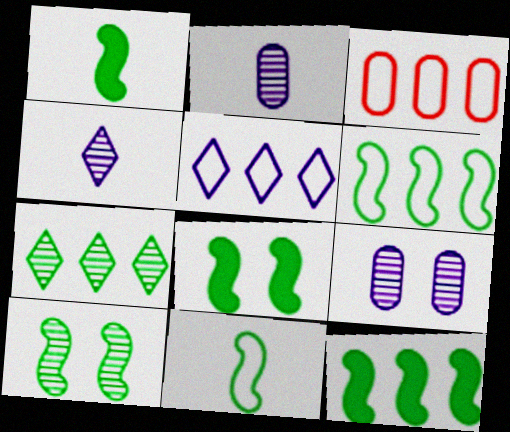[[1, 6, 10], 
[1, 8, 12], 
[3, 4, 8], 
[3, 5, 6], 
[10, 11, 12]]